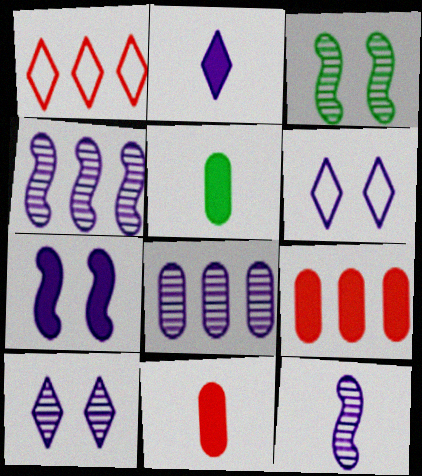[[8, 10, 12]]